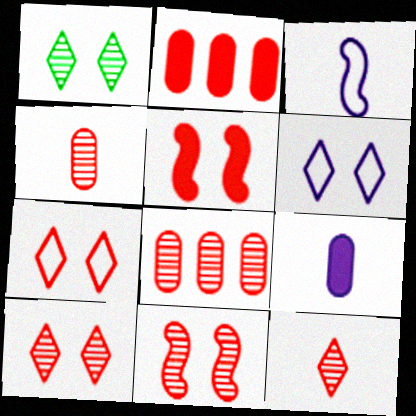[[1, 2, 3], 
[8, 11, 12]]